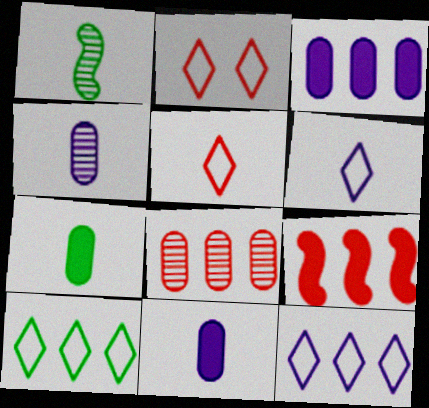[[1, 2, 3], 
[1, 5, 11], 
[2, 6, 10]]